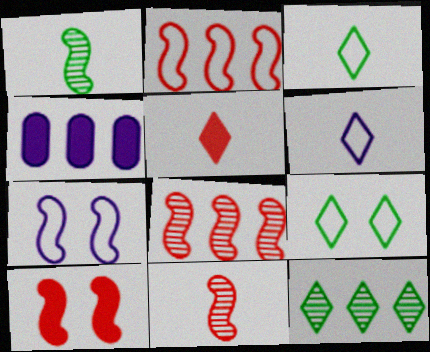[[2, 4, 12], 
[2, 10, 11], 
[4, 9, 11]]